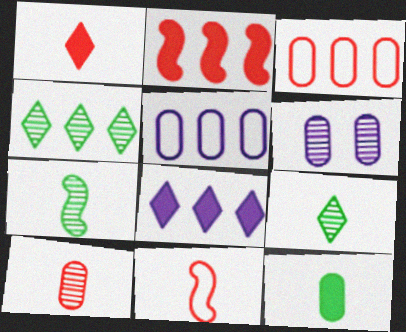[[1, 10, 11], 
[2, 4, 5], 
[3, 6, 12]]